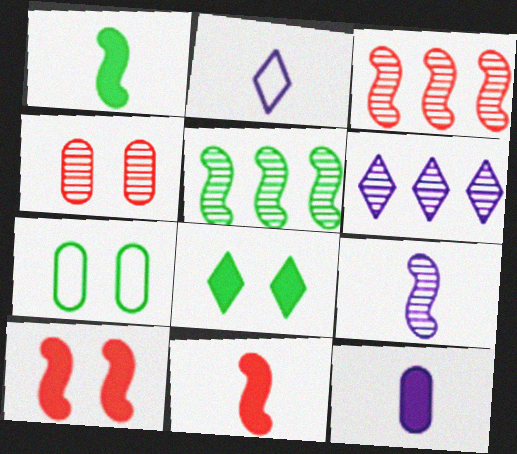[[2, 9, 12], 
[6, 7, 11]]